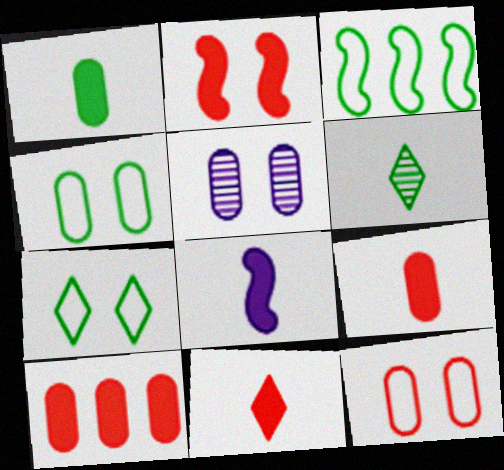[[1, 8, 11], 
[2, 5, 7], 
[2, 10, 11], 
[3, 5, 11]]